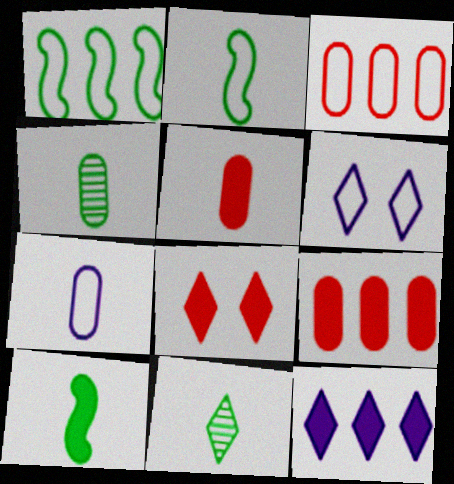[[2, 3, 6], 
[4, 5, 7]]